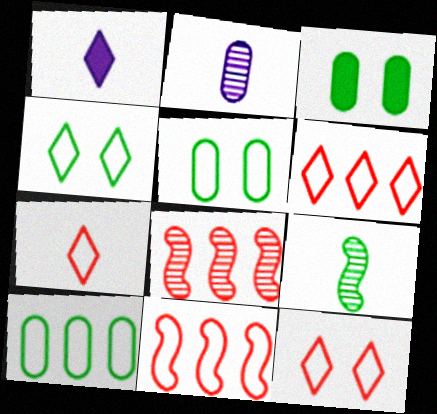[[1, 5, 8], 
[6, 7, 12]]